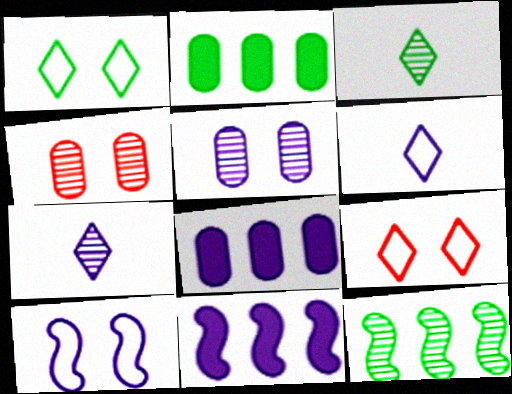[[4, 7, 12], 
[5, 6, 11], 
[7, 8, 10]]